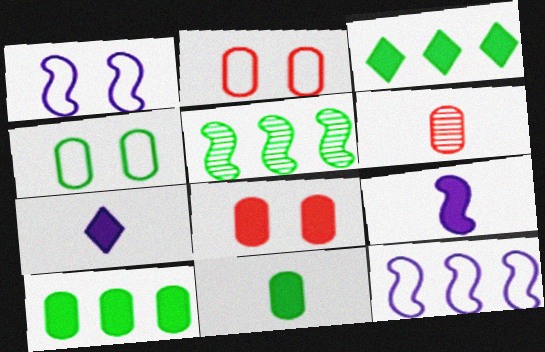[[1, 3, 6], 
[2, 5, 7], 
[3, 8, 9]]